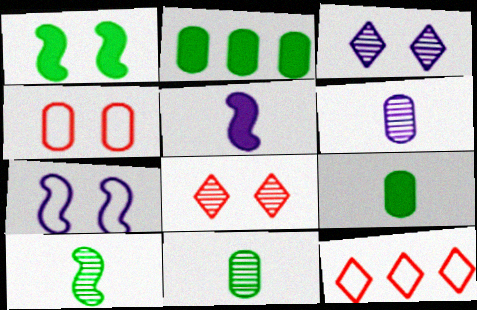[[1, 3, 4], 
[1, 6, 12], 
[2, 4, 6]]